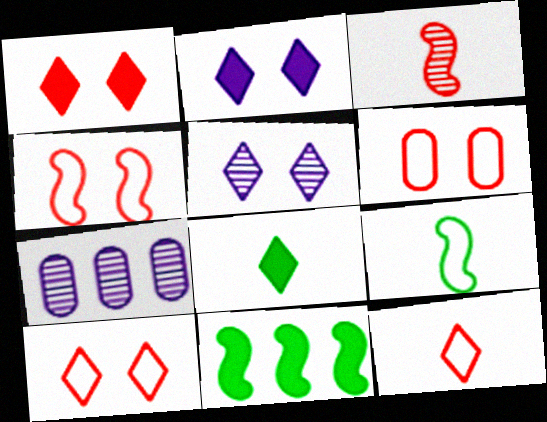[[1, 7, 9], 
[4, 6, 10], 
[4, 7, 8]]